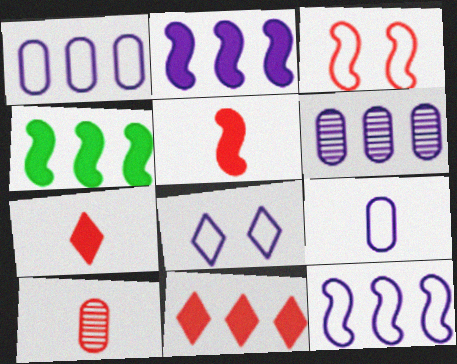[[3, 10, 11], 
[4, 8, 10], 
[8, 9, 12]]